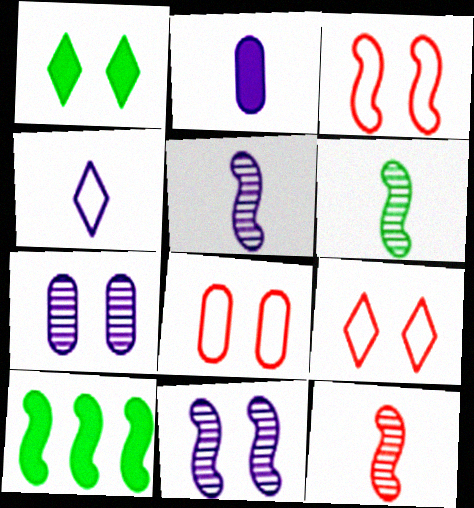[[1, 3, 7], 
[1, 8, 11], 
[2, 4, 5], 
[3, 5, 10], 
[3, 8, 9], 
[5, 6, 12]]